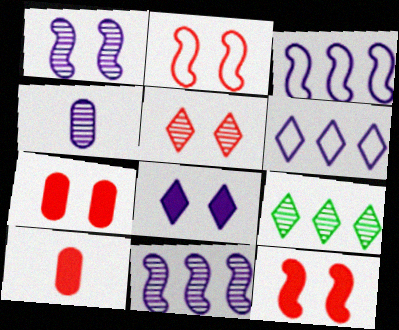[[2, 5, 7], 
[3, 4, 8]]